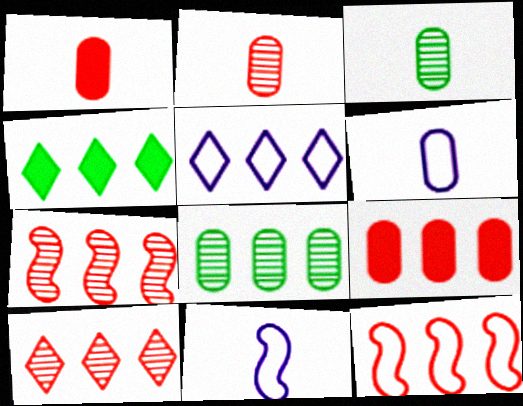[[1, 3, 6], 
[4, 5, 10], 
[9, 10, 12]]